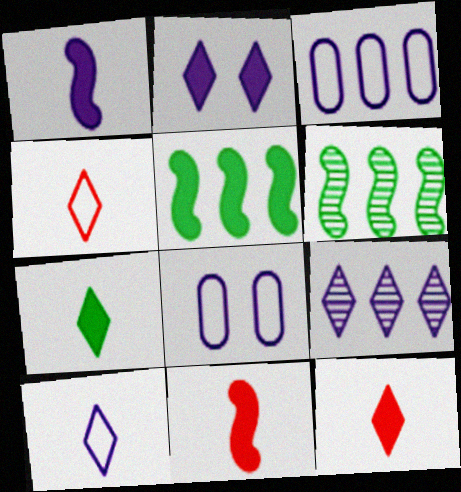[[1, 8, 9], 
[2, 9, 10], 
[6, 8, 12]]